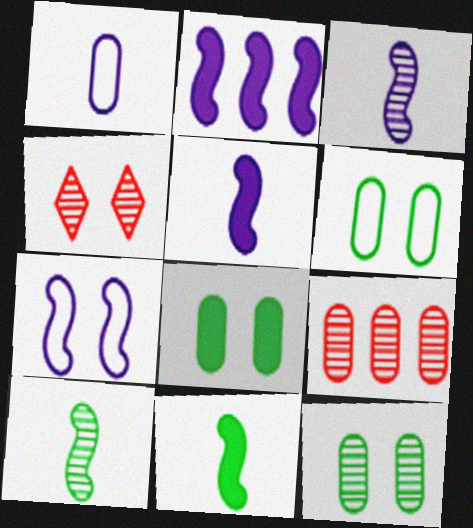[[1, 8, 9], 
[2, 3, 7], 
[4, 7, 8], 
[6, 8, 12]]